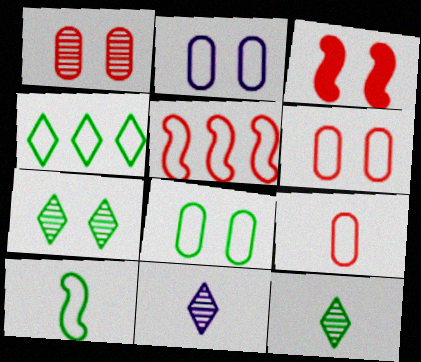[[2, 3, 7], 
[2, 6, 8], 
[4, 8, 10]]